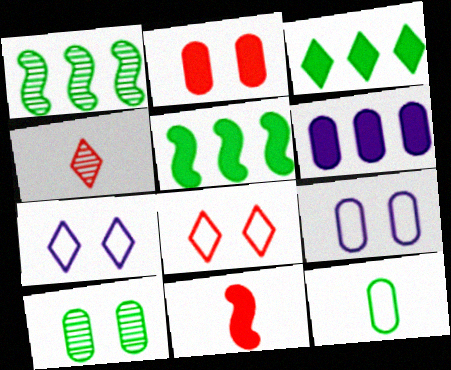[[2, 9, 10], 
[3, 4, 7], 
[4, 5, 9]]